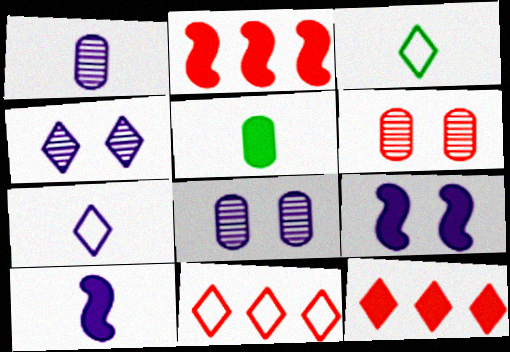[[1, 7, 10], 
[2, 3, 8], 
[3, 4, 12], 
[5, 9, 12]]